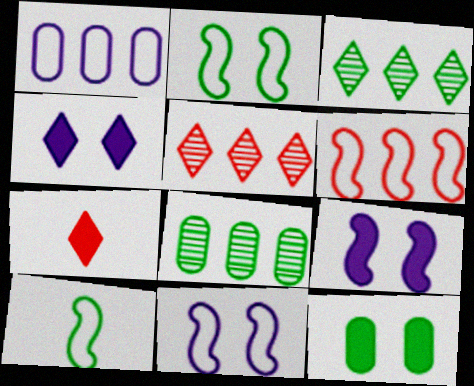[[3, 10, 12], 
[6, 10, 11], 
[7, 8, 11]]